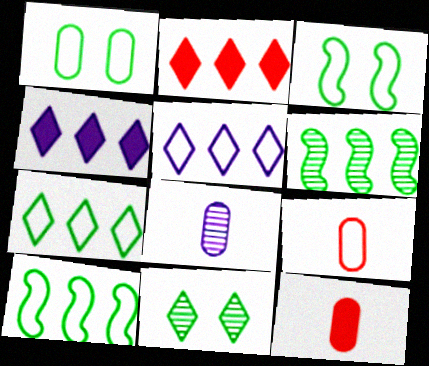[[2, 3, 8], 
[3, 5, 9]]